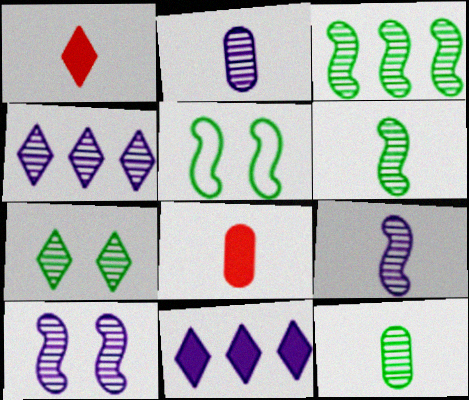[[2, 4, 10], 
[3, 7, 12], 
[4, 5, 8]]